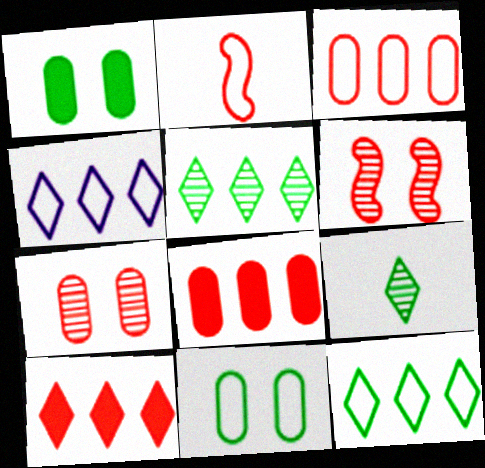[[2, 4, 11], 
[2, 7, 10], 
[4, 5, 10]]